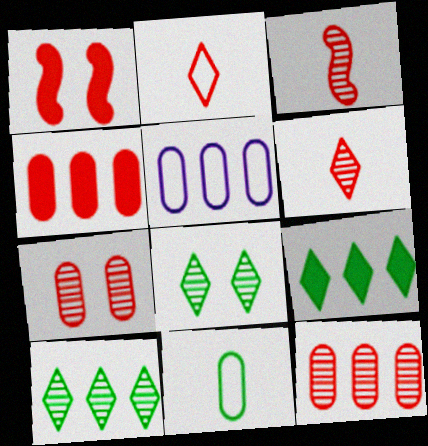[[1, 2, 12]]